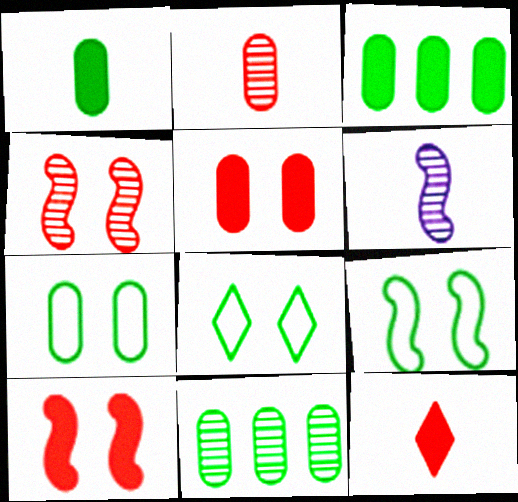[[1, 7, 11], 
[7, 8, 9]]